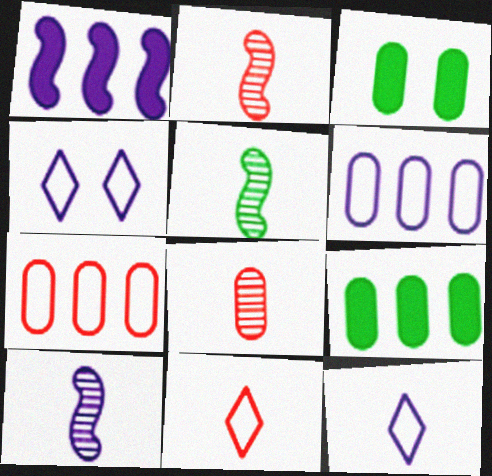[[2, 4, 9], 
[2, 5, 10], 
[3, 6, 8]]